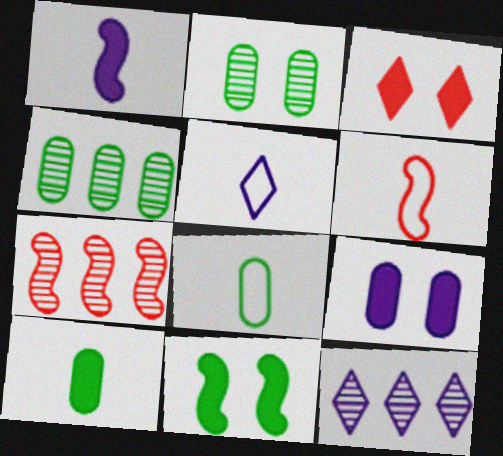[[3, 9, 11], 
[4, 7, 12], 
[5, 6, 8]]